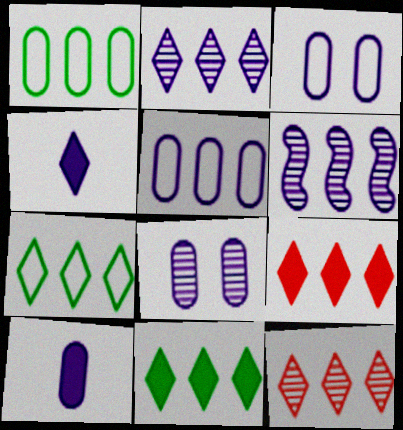[[1, 6, 9], 
[2, 7, 9], 
[3, 4, 6], 
[5, 8, 10]]